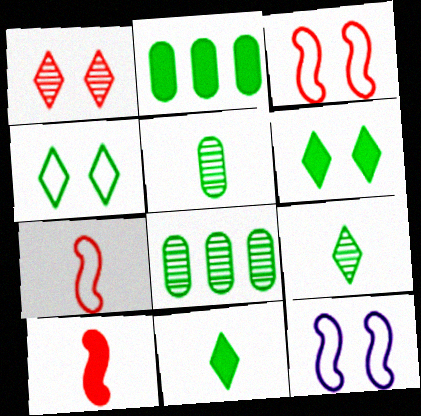[]